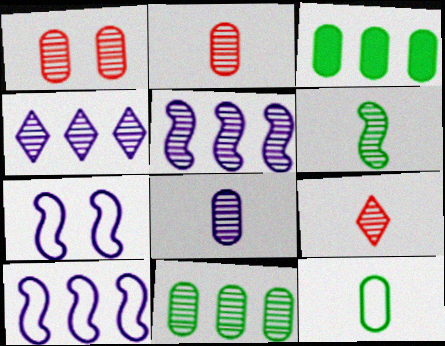[[1, 4, 6], 
[1, 8, 11], 
[3, 7, 9], 
[6, 8, 9]]